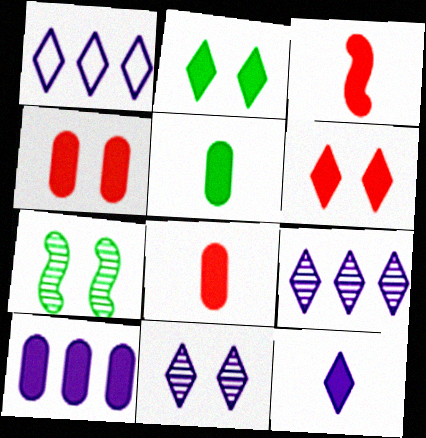[[1, 7, 8], 
[1, 11, 12], 
[2, 3, 10], 
[3, 5, 12], 
[4, 5, 10]]